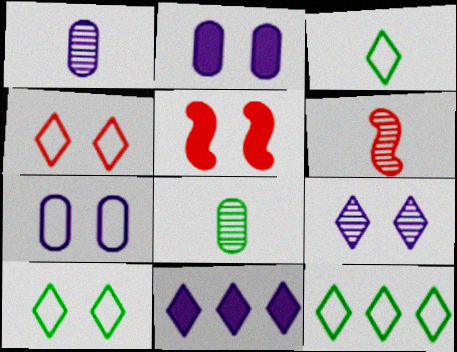[[1, 5, 12], 
[2, 6, 12], 
[3, 10, 12]]